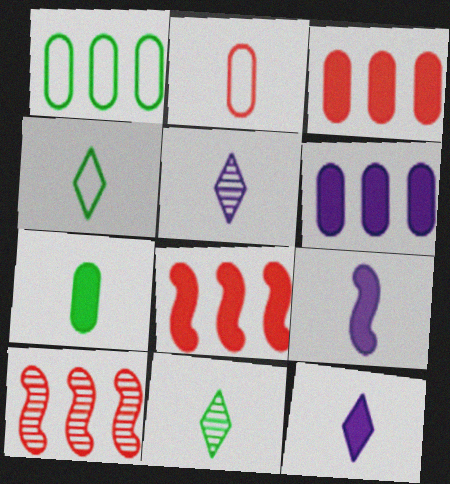[[2, 9, 11]]